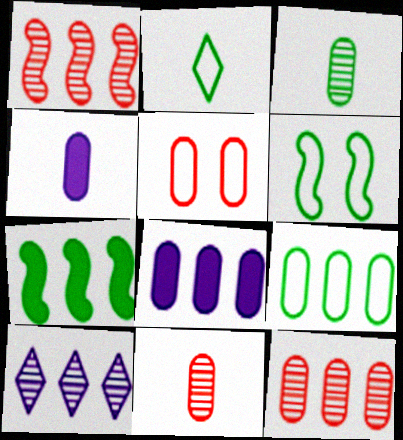[[2, 6, 9], 
[3, 5, 8], 
[8, 9, 12]]